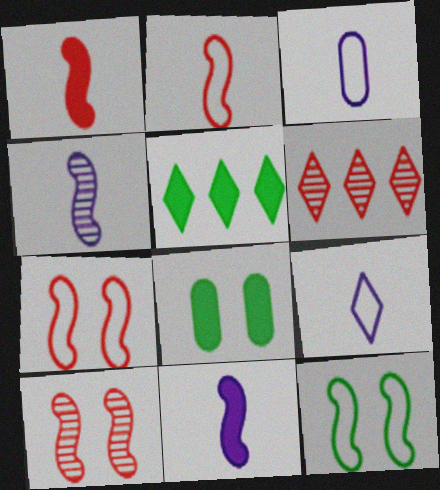[[3, 5, 10]]